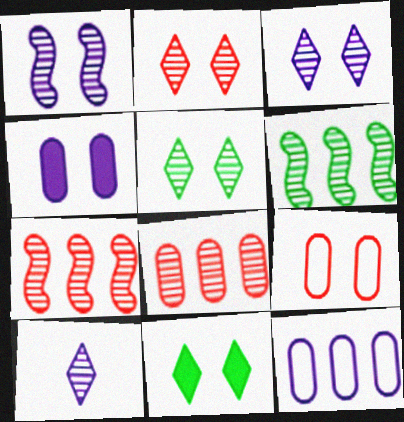[[1, 9, 11], 
[2, 3, 5]]